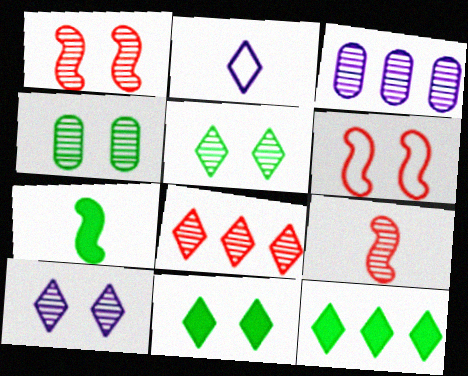[[1, 4, 10], 
[2, 8, 11], 
[3, 5, 9]]